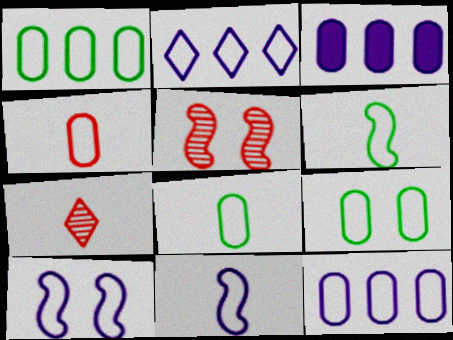[[1, 8, 9], 
[4, 9, 12]]